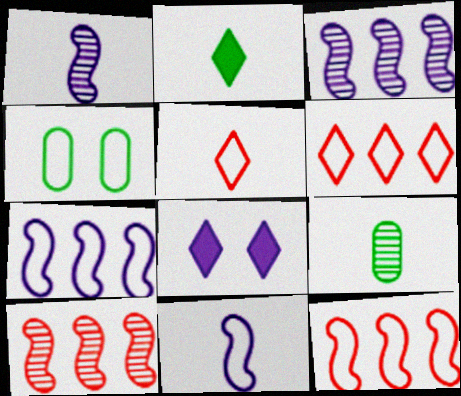[[4, 5, 7], 
[4, 6, 11], 
[8, 9, 12]]